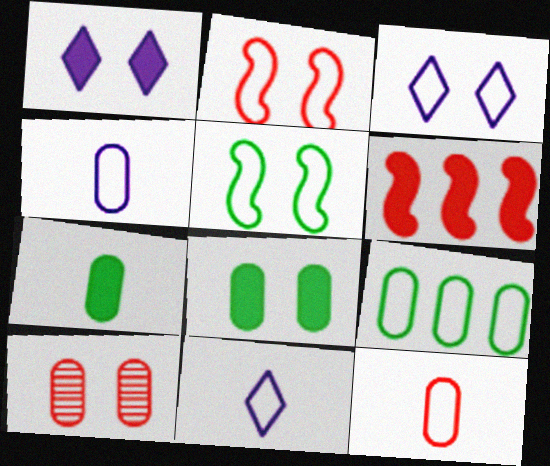[[1, 5, 10], 
[1, 6, 7], 
[2, 9, 11]]